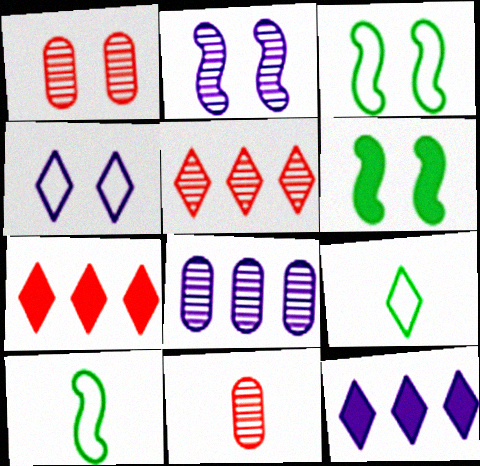[[1, 4, 6], 
[1, 10, 12], 
[3, 11, 12]]